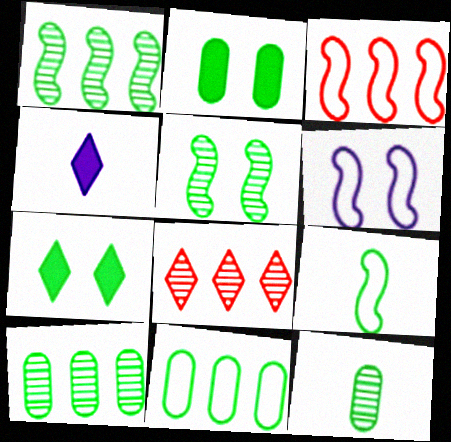[[2, 11, 12], 
[3, 6, 9], 
[7, 9, 10]]